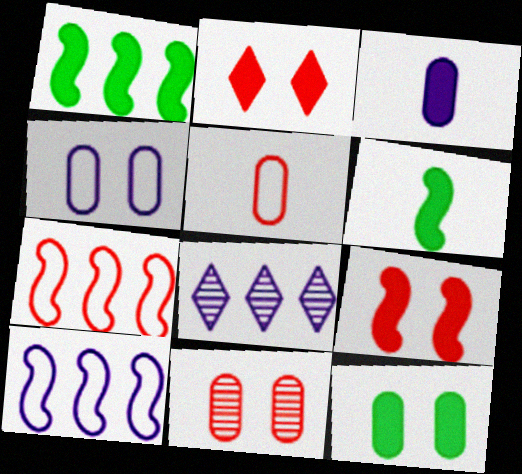[[1, 2, 3], 
[4, 11, 12]]